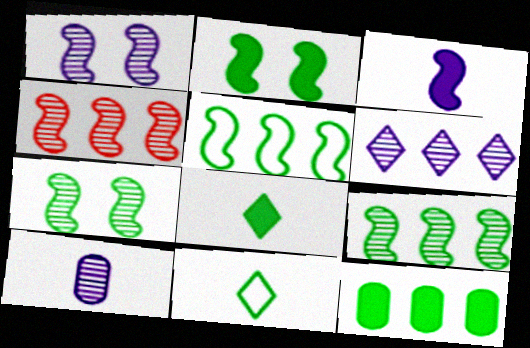[[1, 6, 10], 
[2, 8, 12], 
[7, 11, 12]]